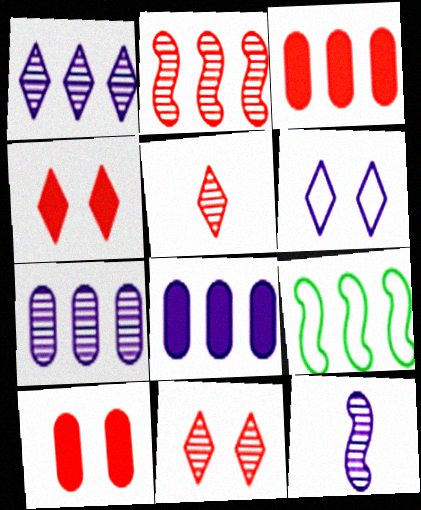[[1, 3, 9], 
[6, 8, 12]]